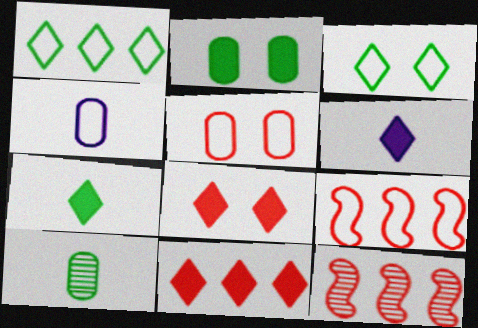[[3, 4, 9]]